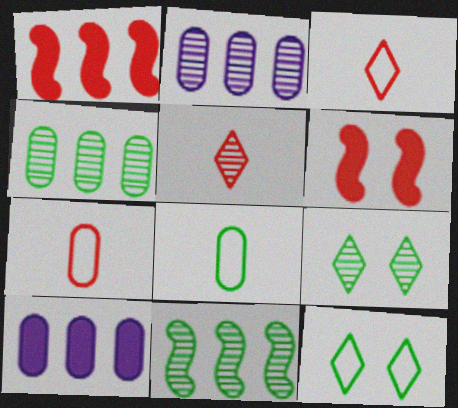[]